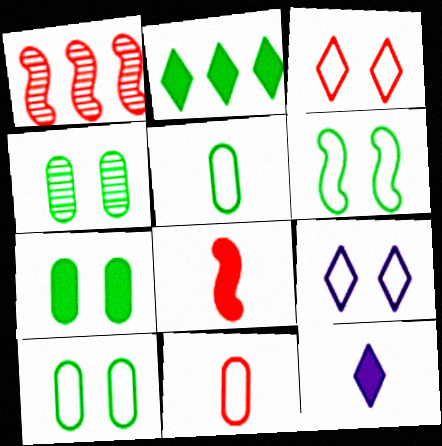[[1, 10, 12], 
[4, 7, 10]]